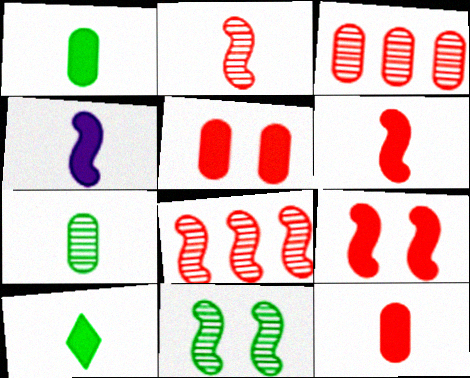[[4, 10, 12]]